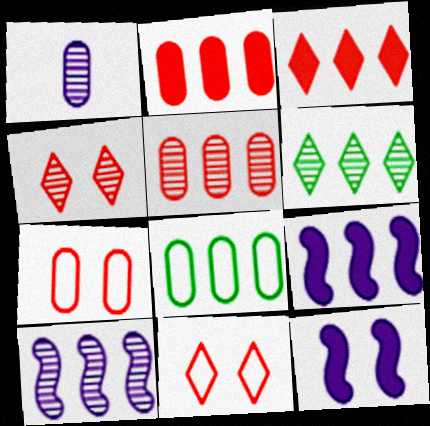[[3, 8, 10], 
[5, 6, 10]]